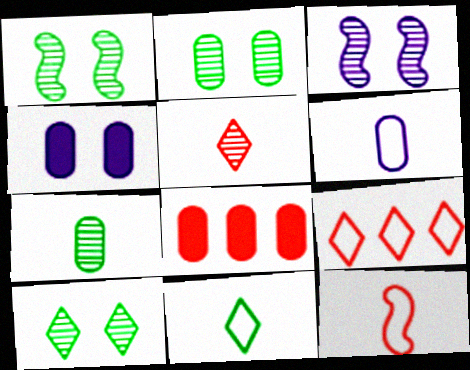[[1, 2, 10], 
[2, 6, 8], 
[3, 8, 11], 
[6, 11, 12]]